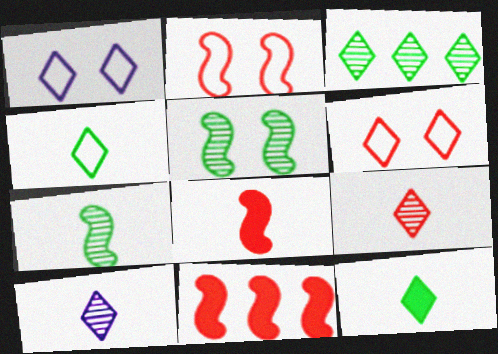[]